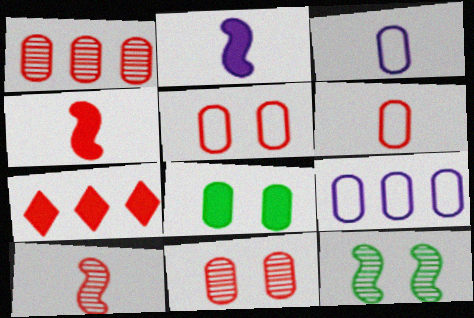[[1, 3, 8], 
[2, 7, 8], 
[3, 7, 12], 
[5, 7, 10]]